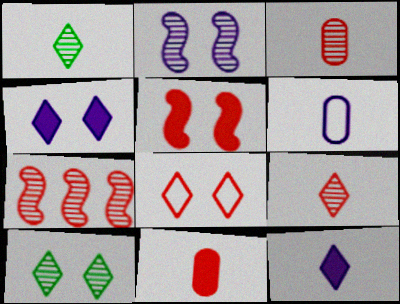[[4, 8, 10], 
[7, 8, 11]]